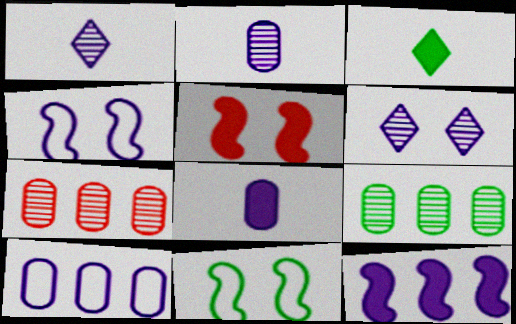[[3, 4, 7], 
[3, 9, 11]]